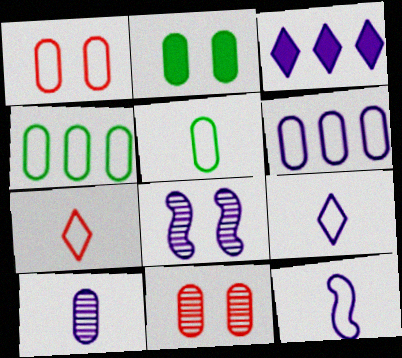[[1, 5, 6], 
[5, 7, 12]]